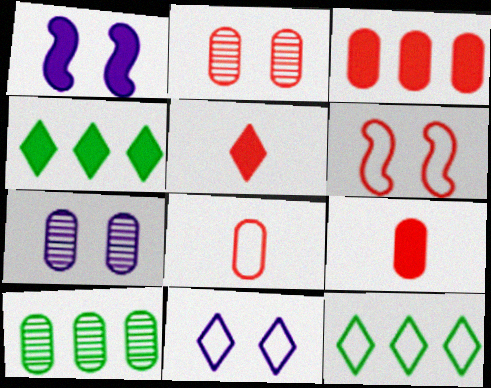[[1, 4, 9], 
[1, 7, 11], 
[2, 3, 8]]